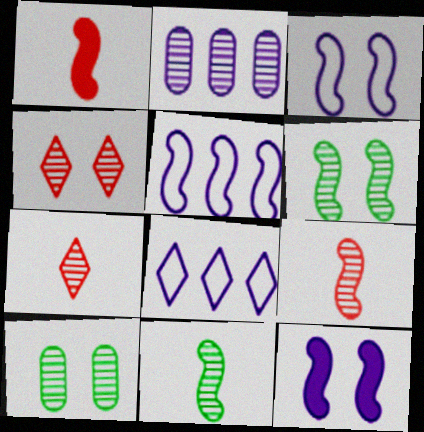[[1, 5, 6], 
[1, 8, 10], 
[2, 4, 11], 
[2, 6, 7]]